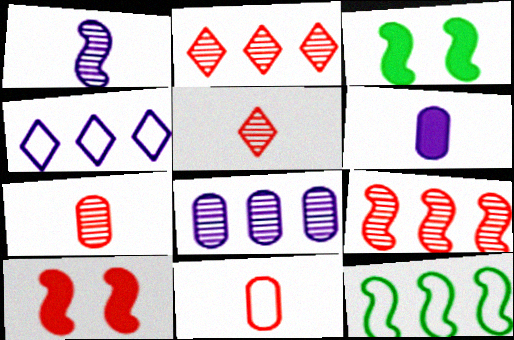[[1, 10, 12], 
[2, 10, 11], 
[3, 4, 7]]